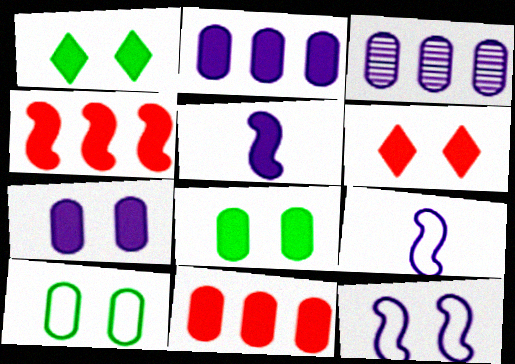[[1, 5, 11]]